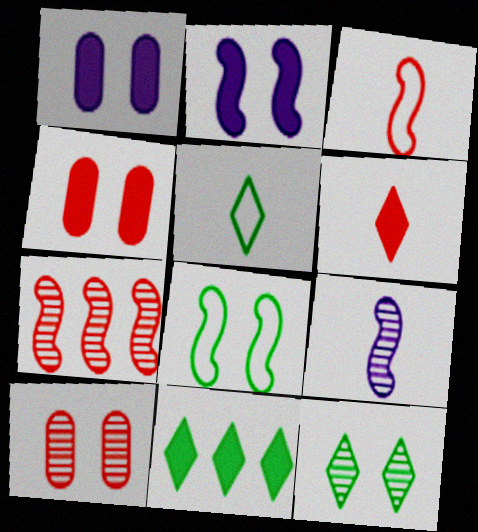[[1, 5, 7], 
[5, 11, 12]]